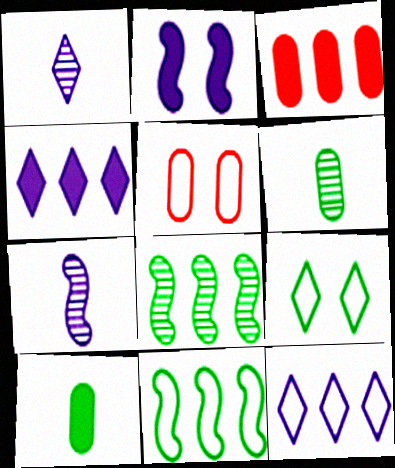[[3, 7, 9], 
[3, 8, 12], 
[8, 9, 10]]